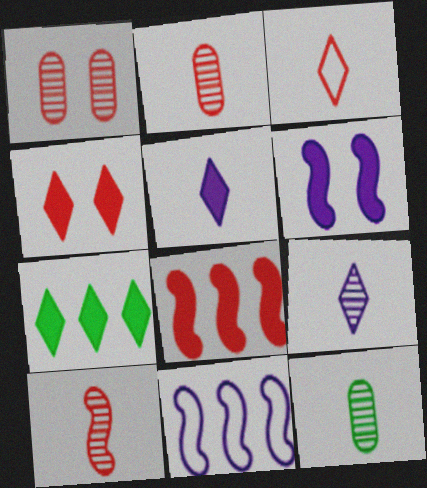[[1, 3, 8], 
[4, 5, 7], 
[4, 11, 12], 
[9, 10, 12]]